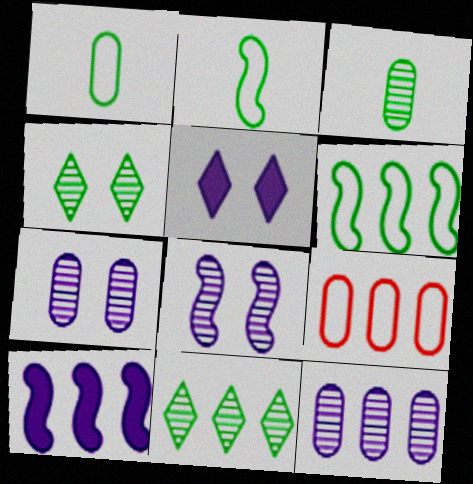[[9, 10, 11]]